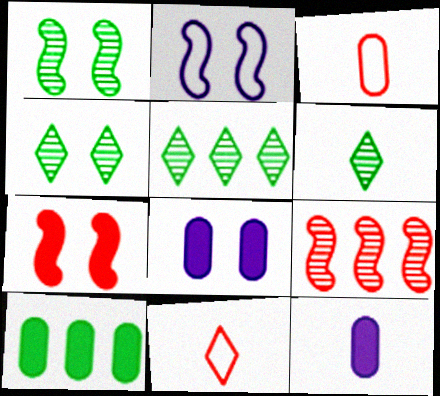[[1, 2, 7], 
[4, 5, 6]]